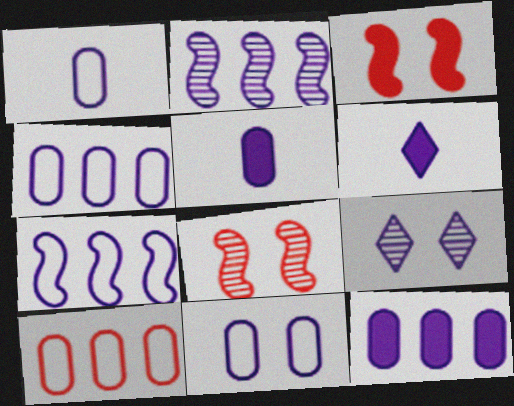[[1, 4, 11], 
[2, 6, 11], 
[5, 7, 9]]